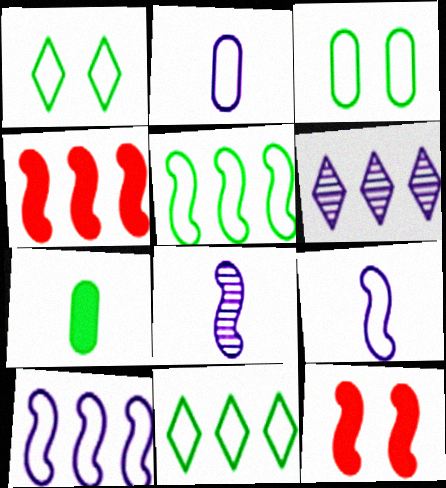[[5, 8, 12]]